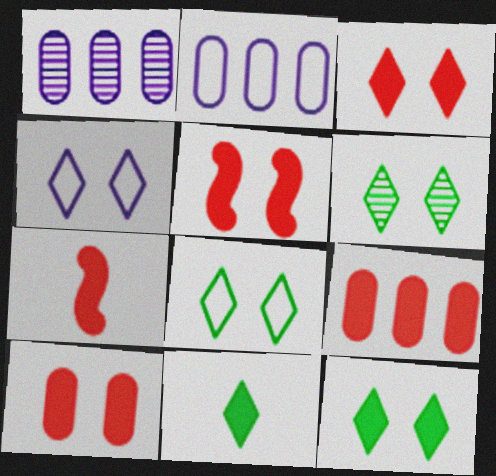[[1, 7, 8], 
[2, 6, 7], 
[3, 4, 6], 
[3, 5, 10], 
[3, 7, 9], 
[6, 8, 12]]